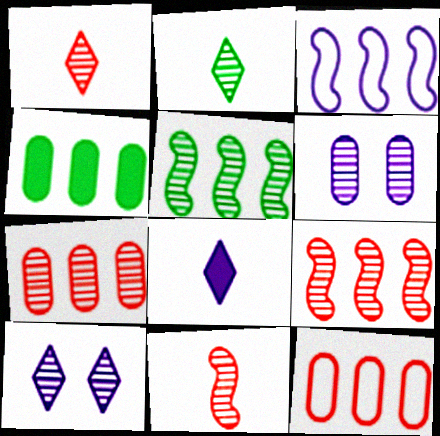[[1, 5, 6], 
[2, 6, 9], 
[3, 6, 8]]